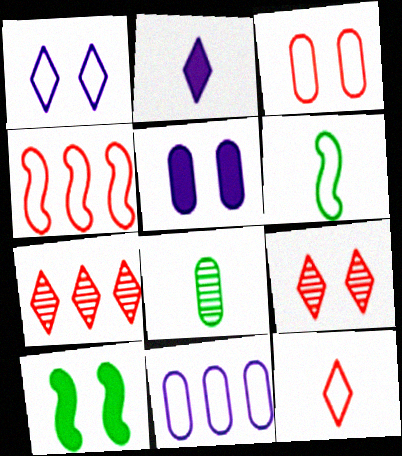[[3, 4, 12], 
[5, 6, 7]]